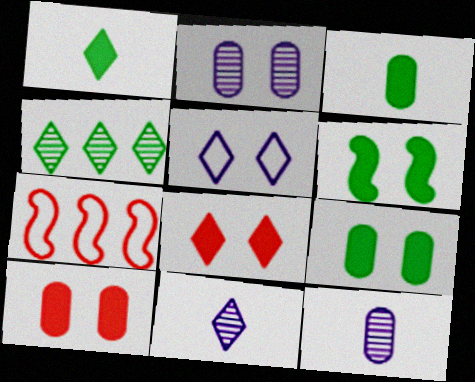[[1, 2, 7], 
[7, 9, 11]]